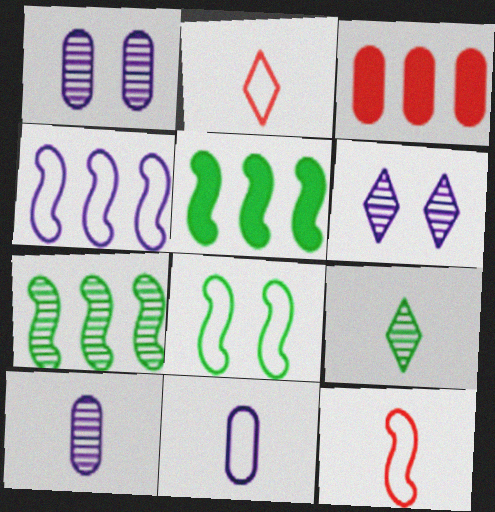[[1, 2, 5], 
[4, 8, 12]]